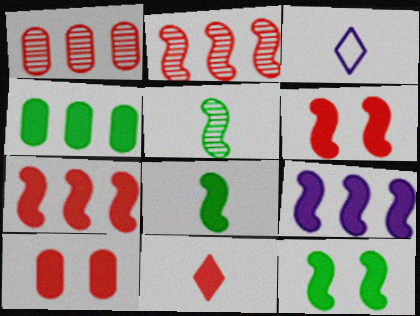[[1, 3, 12], 
[6, 8, 9], 
[7, 10, 11]]